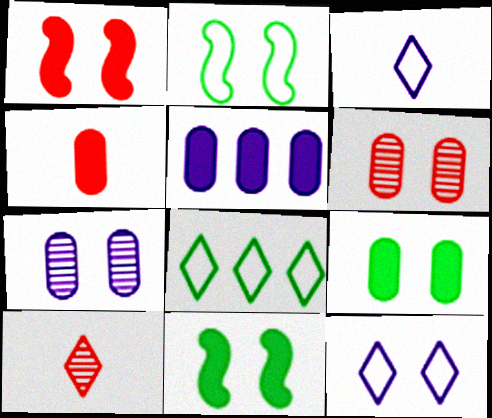[[2, 5, 10], 
[4, 5, 9], 
[6, 11, 12]]